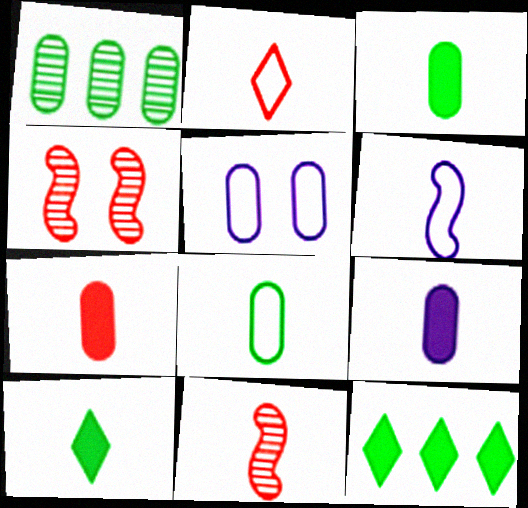[[1, 5, 7], 
[2, 6, 8], 
[2, 7, 11], 
[3, 7, 9], 
[5, 11, 12]]